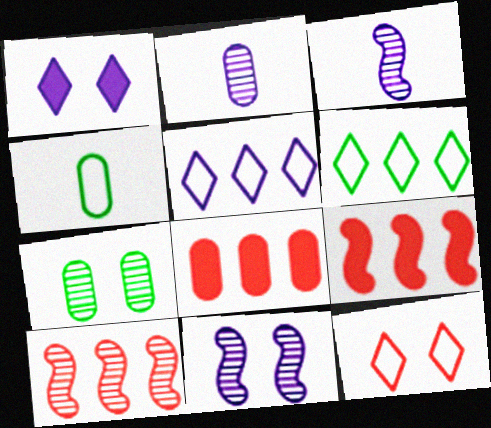[[1, 4, 10]]